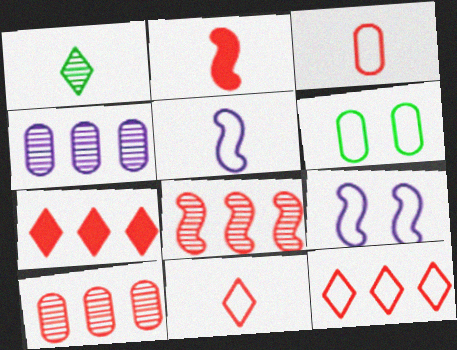[[5, 6, 12]]